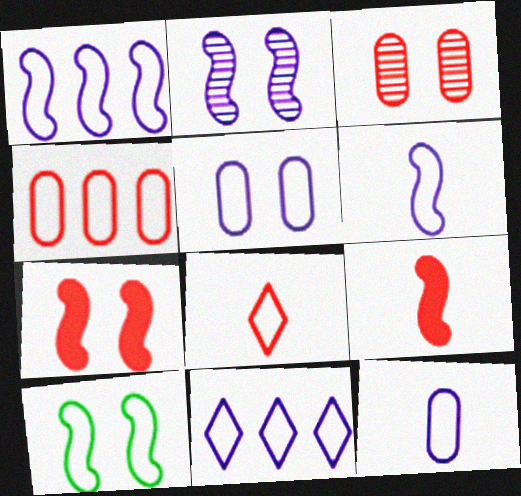[[2, 7, 10], 
[5, 6, 11]]